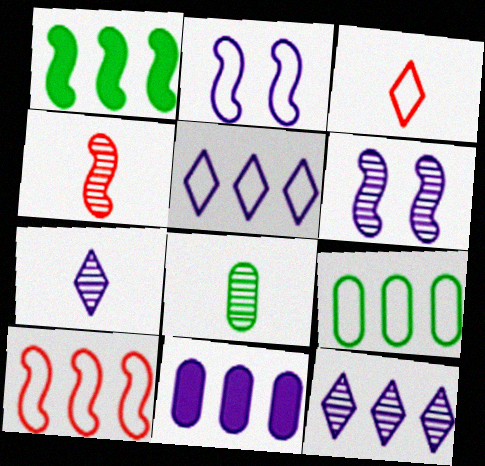[[1, 2, 4], 
[2, 3, 9], 
[2, 7, 11], 
[4, 7, 8], 
[5, 9, 10]]